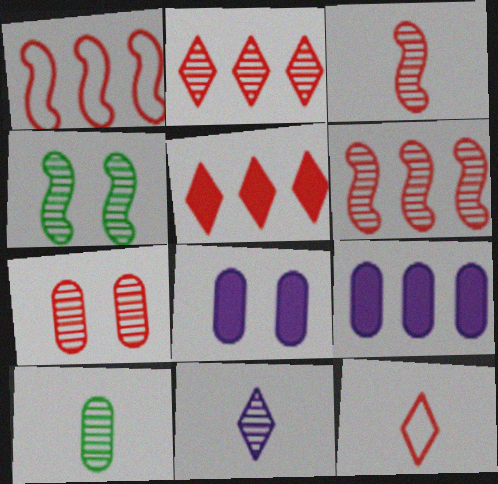[[2, 3, 7], 
[3, 10, 11], 
[4, 9, 12]]